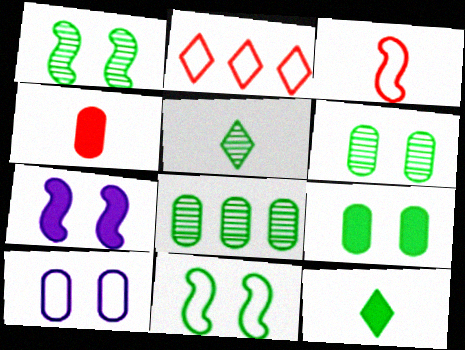[[1, 5, 8], 
[4, 8, 10], 
[8, 11, 12]]